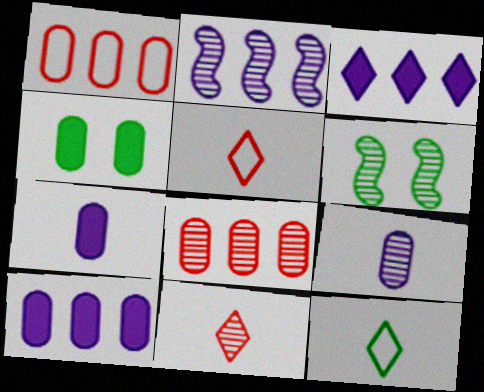[[1, 4, 9], 
[2, 4, 5], 
[5, 6, 10]]